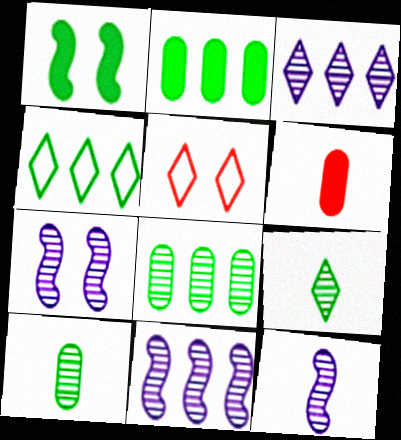[[1, 4, 10], 
[2, 5, 12], 
[4, 6, 7], 
[7, 11, 12]]